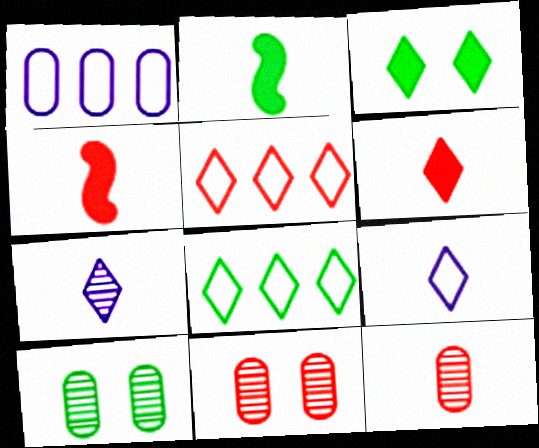[[2, 8, 10], 
[2, 9, 12], 
[3, 5, 7], 
[4, 5, 11]]